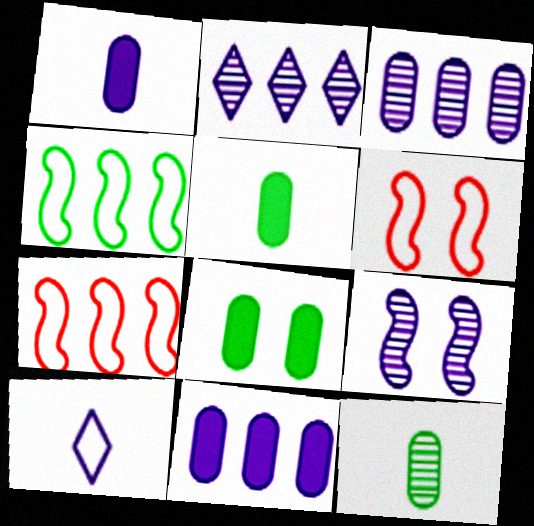[[2, 5, 6], 
[9, 10, 11]]